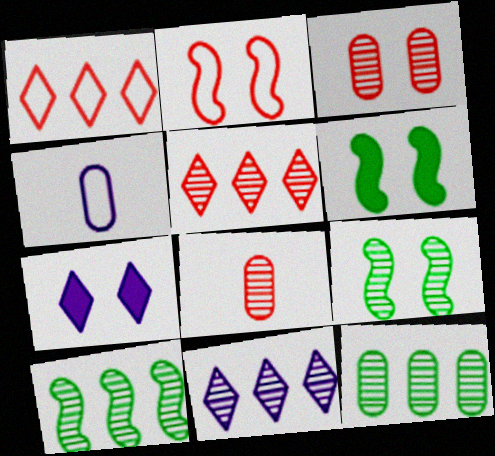[[4, 5, 6], 
[8, 9, 11]]